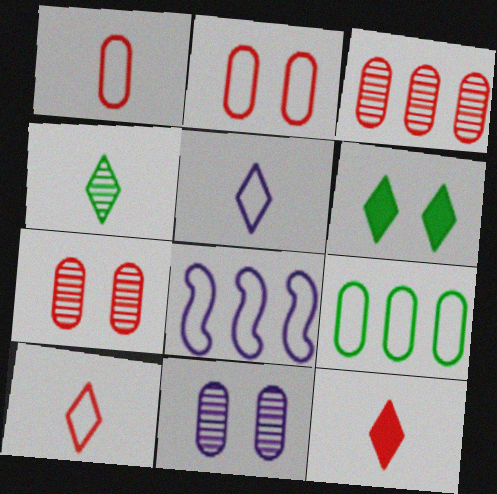[[4, 5, 12]]